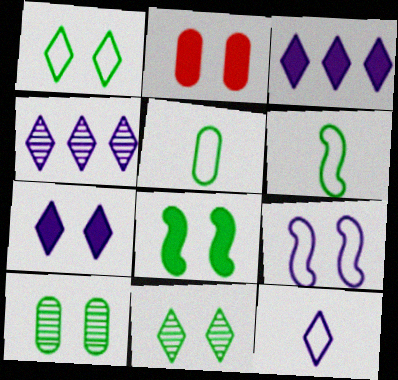[[1, 8, 10], 
[2, 4, 6], 
[2, 7, 8], 
[2, 9, 11], 
[4, 7, 12]]